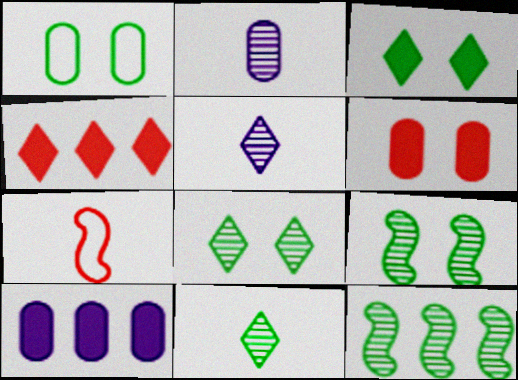[[1, 3, 9], 
[7, 8, 10]]